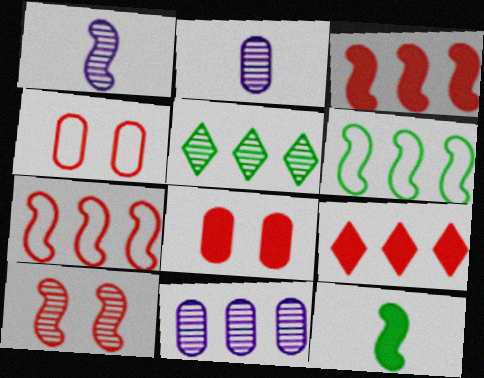[[2, 5, 10], 
[6, 9, 11]]